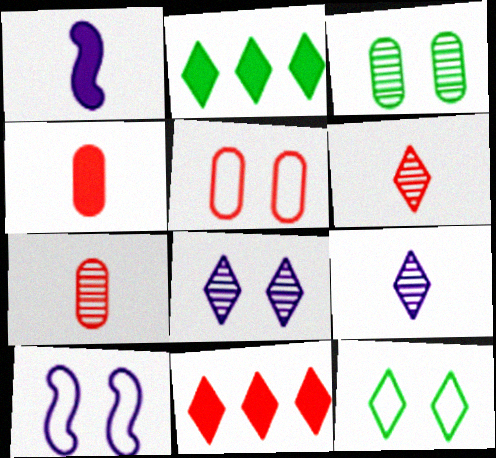[[2, 7, 10], 
[5, 10, 12], 
[9, 11, 12]]